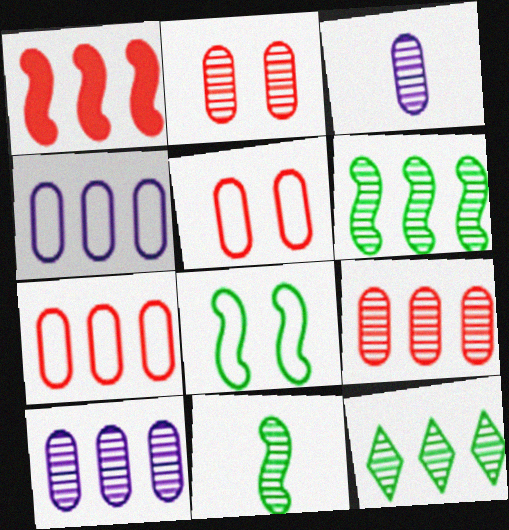[[1, 4, 12]]